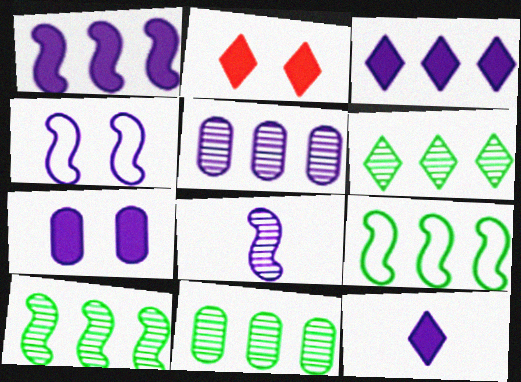[[1, 4, 8], 
[1, 7, 12], 
[4, 5, 12], 
[6, 10, 11]]